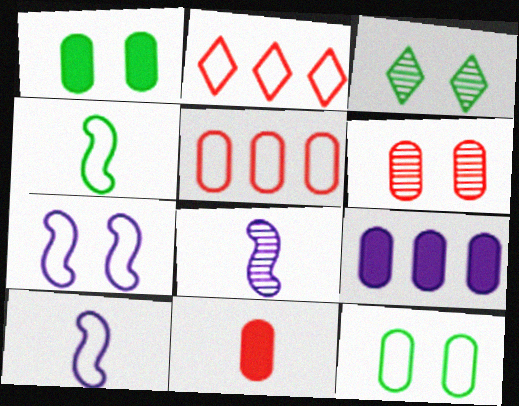[[1, 2, 8], 
[1, 9, 11], 
[2, 10, 12], 
[5, 6, 11]]